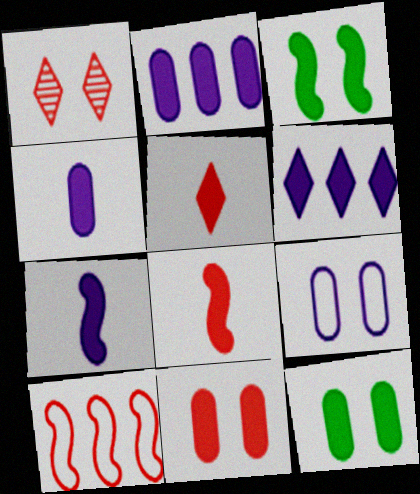[[1, 3, 9], 
[2, 3, 5], 
[6, 8, 12]]